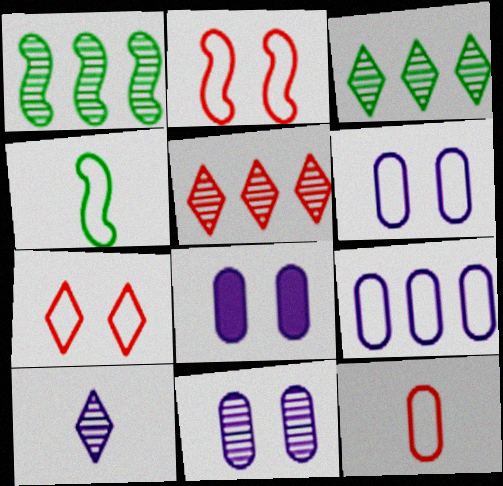[[4, 5, 8], 
[4, 7, 9], 
[6, 8, 11]]